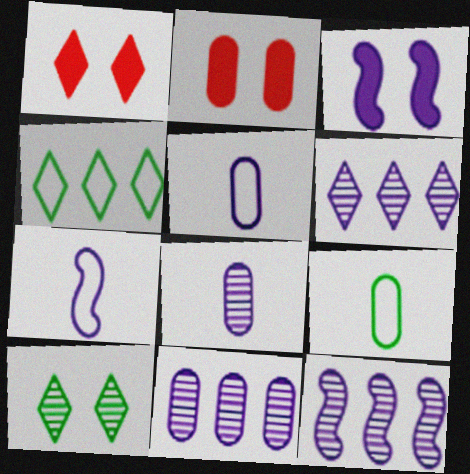[[1, 9, 12], 
[2, 9, 11], 
[3, 5, 6], 
[3, 7, 12], 
[6, 11, 12]]